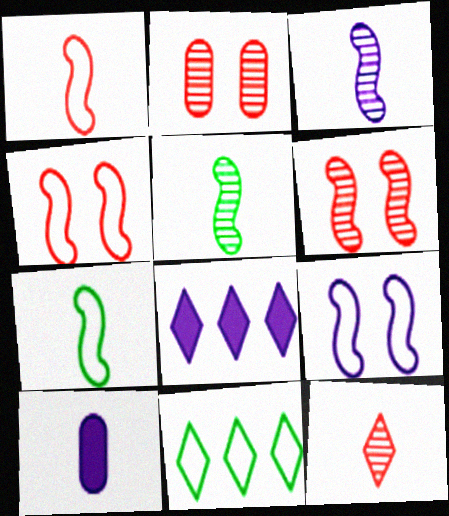[[2, 7, 8], 
[6, 10, 11], 
[7, 10, 12]]